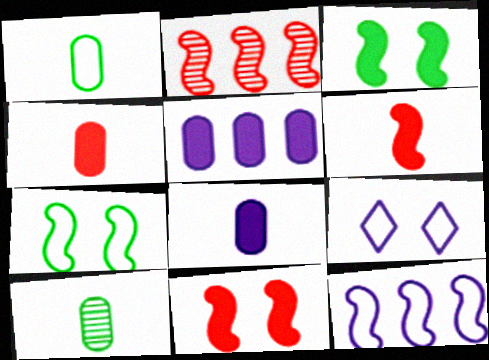[]